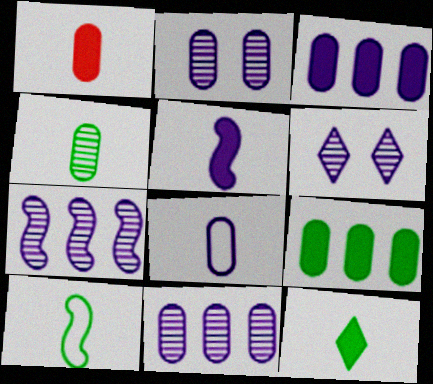[[1, 4, 8], 
[1, 5, 12], 
[2, 3, 8], 
[4, 10, 12]]